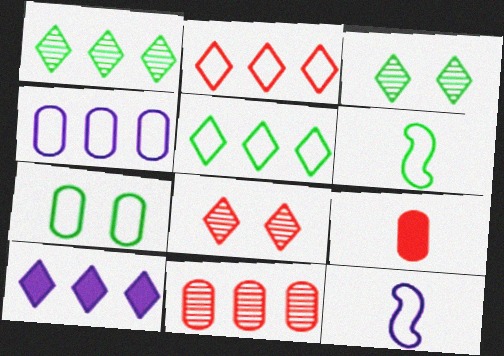[[1, 2, 10], 
[2, 7, 12], 
[5, 6, 7]]